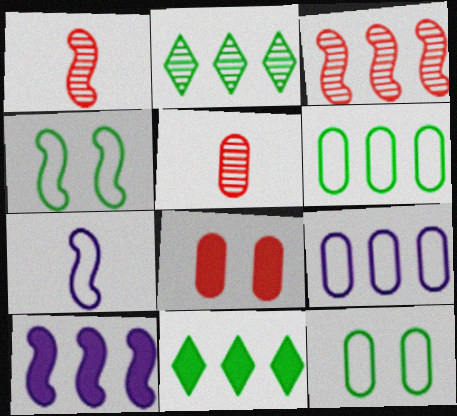[[1, 4, 10], 
[2, 7, 8], 
[3, 9, 11]]